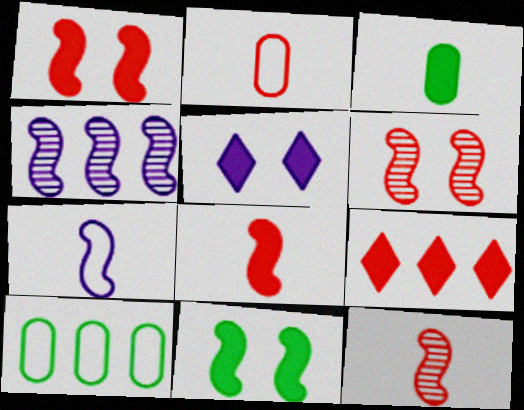[[2, 6, 9], 
[4, 9, 10], 
[5, 10, 12]]